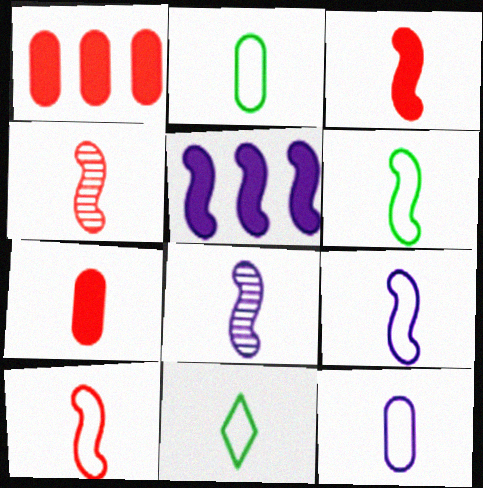[[2, 6, 11], 
[3, 4, 10], 
[3, 6, 8], 
[6, 9, 10], 
[7, 8, 11], 
[10, 11, 12]]